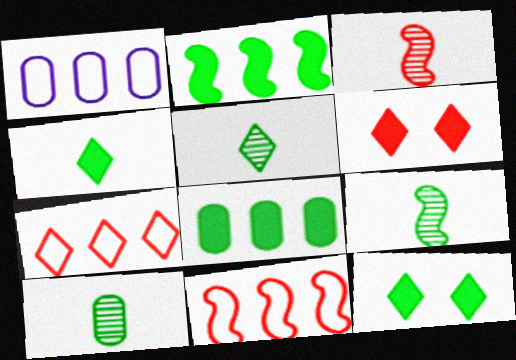[[1, 3, 12], 
[1, 6, 9], 
[5, 9, 10]]